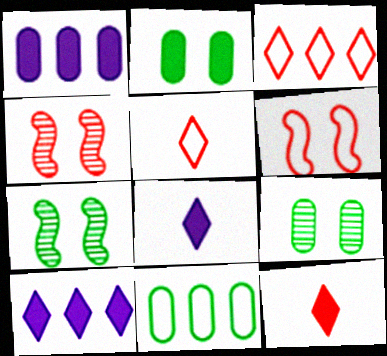[[1, 5, 7], 
[4, 8, 11]]